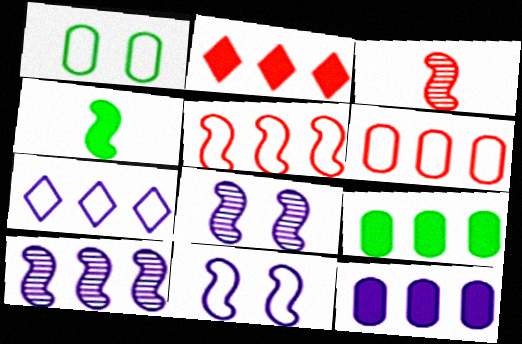[[4, 5, 8], 
[7, 10, 12]]